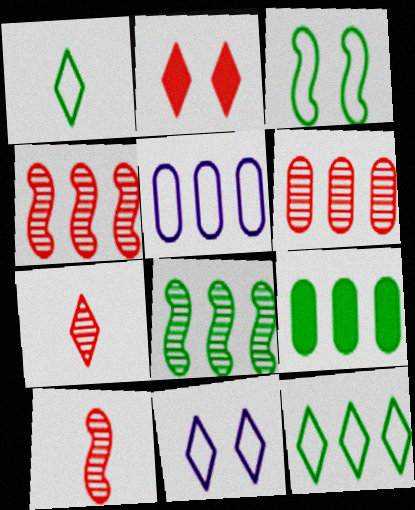[[5, 6, 9], 
[8, 9, 12], 
[9, 10, 11]]